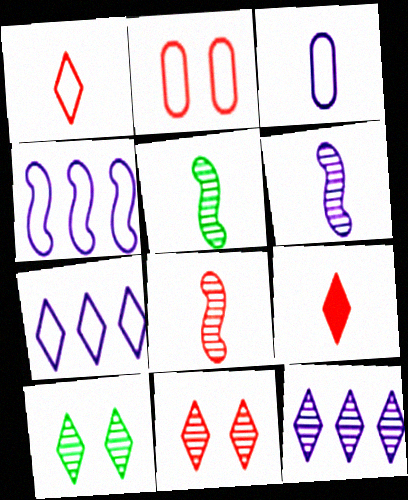[[3, 5, 9], 
[5, 6, 8], 
[7, 9, 10]]